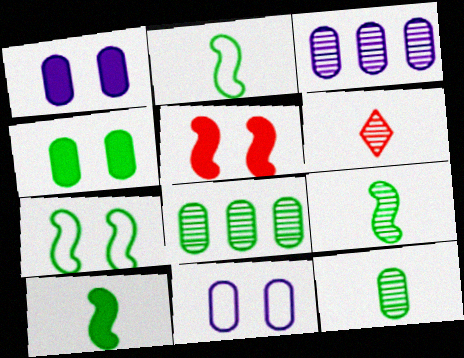[[2, 9, 10]]